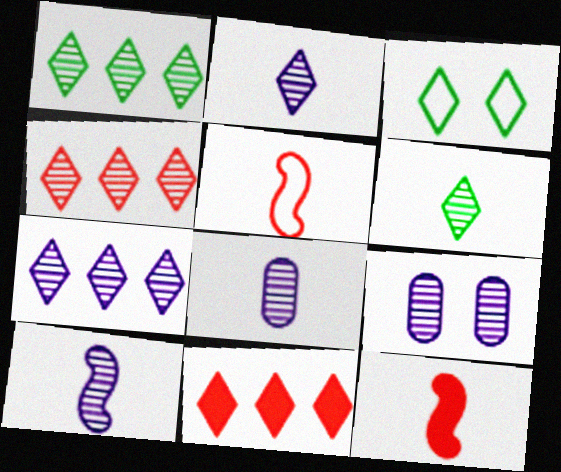[[1, 4, 7], 
[2, 3, 11], 
[2, 8, 10], 
[7, 9, 10]]